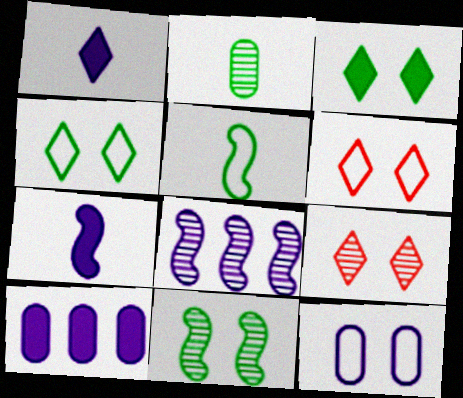[[1, 8, 12], 
[2, 8, 9], 
[5, 9, 10]]